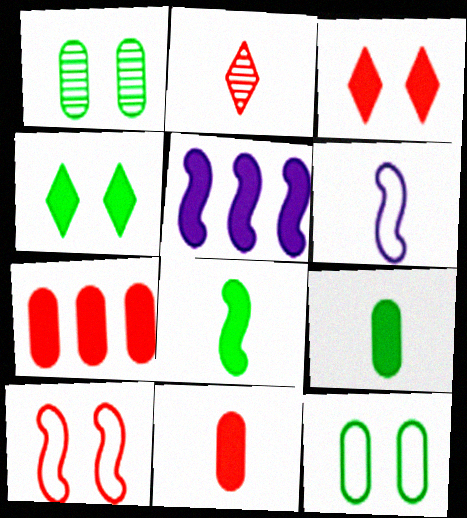[[2, 5, 12], 
[2, 6, 9], 
[2, 7, 10], 
[3, 5, 9], 
[4, 5, 11]]